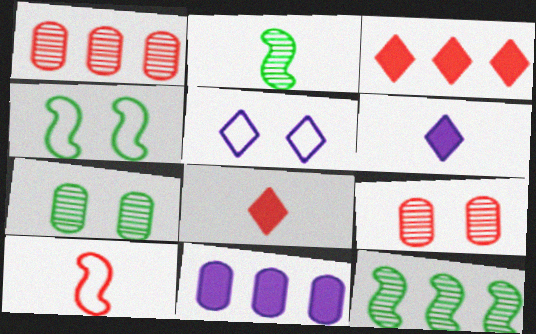[[1, 4, 6], 
[3, 9, 10]]